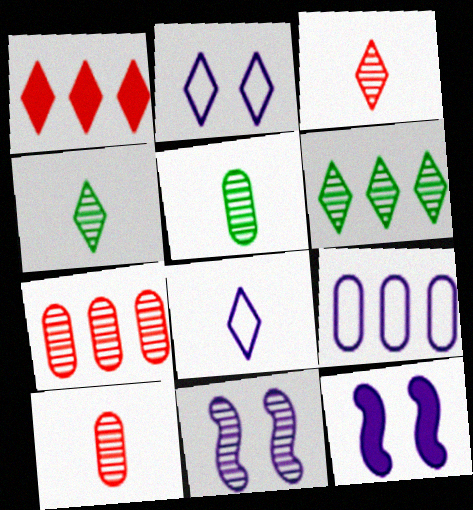[[1, 2, 4], 
[4, 7, 11], 
[6, 10, 11]]